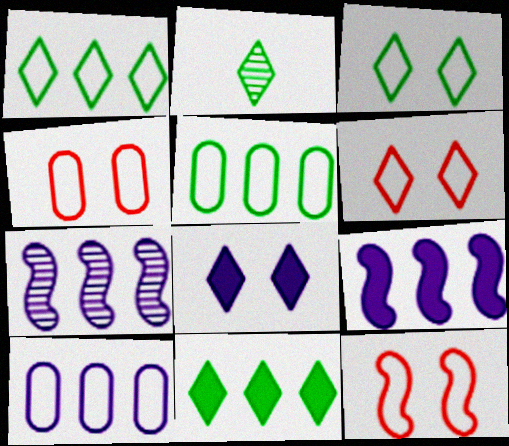[[2, 3, 11], 
[2, 4, 9], 
[4, 6, 12]]